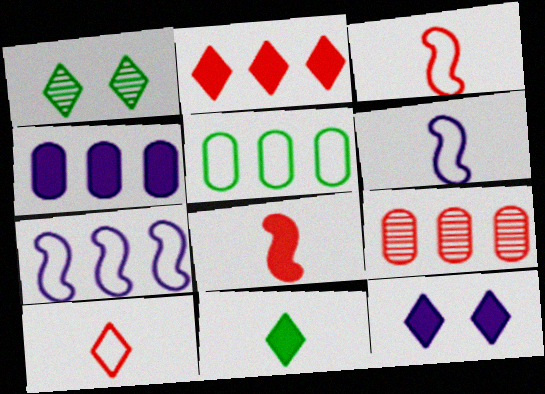[[1, 3, 4], 
[2, 11, 12], 
[4, 5, 9]]